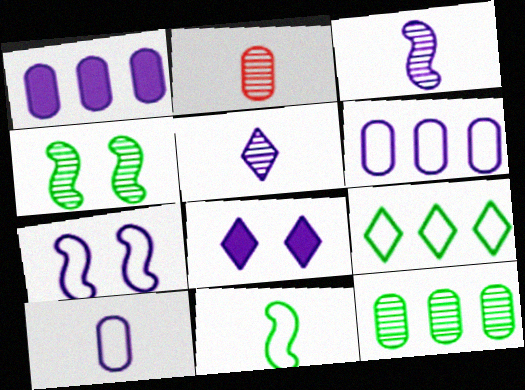[[1, 5, 7], 
[3, 6, 8]]